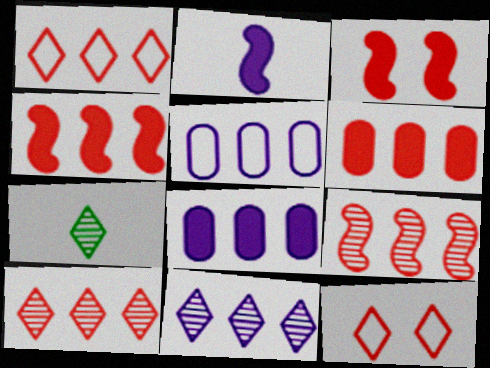[[1, 6, 9], 
[3, 5, 7]]